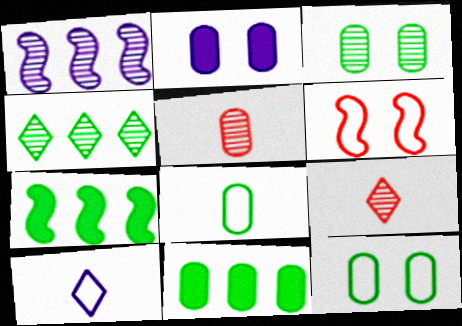[[1, 2, 10], 
[1, 3, 9], 
[3, 8, 11]]